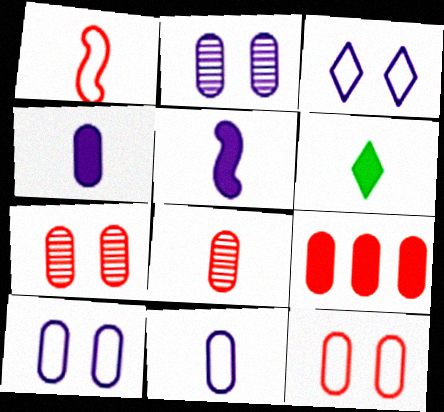[[8, 9, 12]]